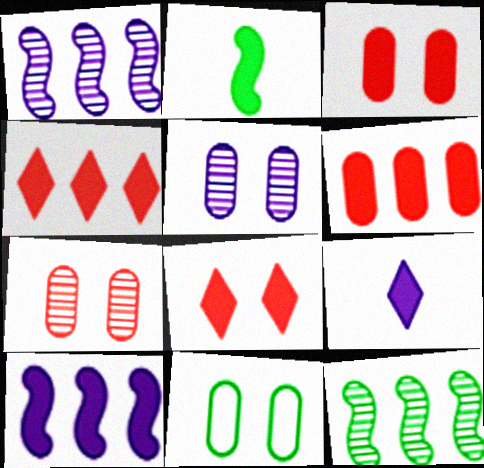[[3, 5, 11]]